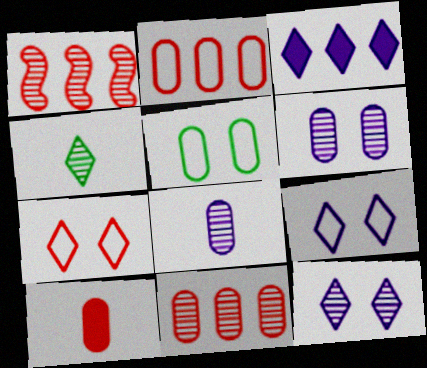[[1, 4, 6], 
[1, 7, 10], 
[3, 4, 7]]